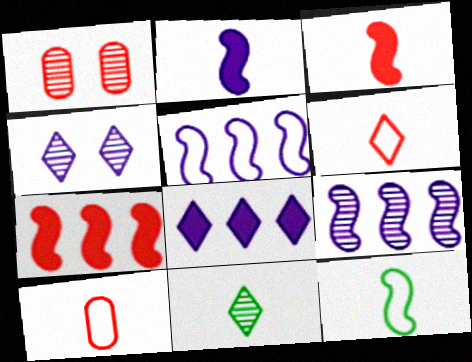[[1, 6, 7], 
[1, 8, 12], 
[1, 9, 11], 
[2, 10, 11]]